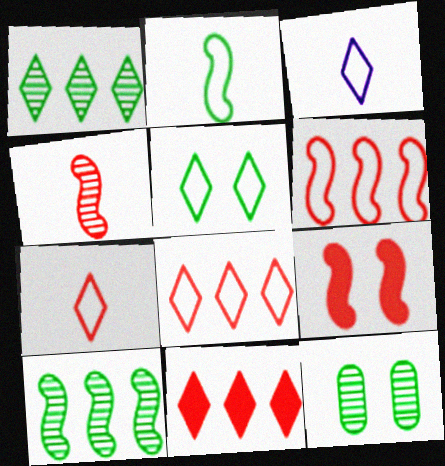[[3, 5, 8], 
[4, 6, 9]]